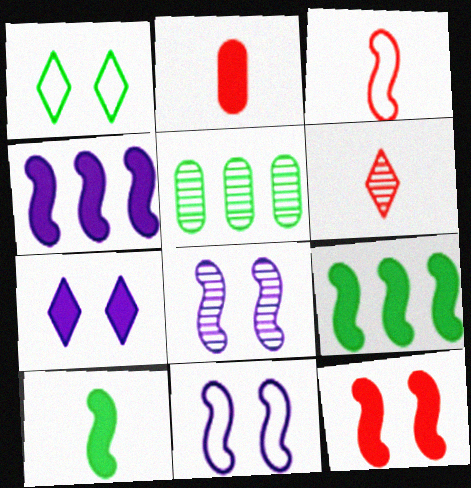[[1, 5, 10], 
[2, 3, 6], 
[2, 7, 9], 
[3, 5, 7], 
[3, 8, 9], 
[4, 10, 12], 
[5, 6, 8]]